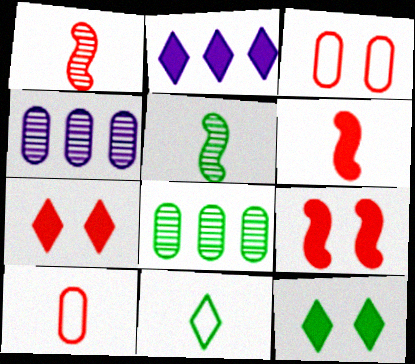[[2, 3, 5], 
[4, 9, 11]]